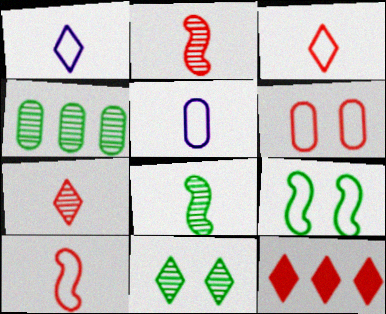[[1, 11, 12], 
[2, 6, 12], 
[4, 8, 11]]